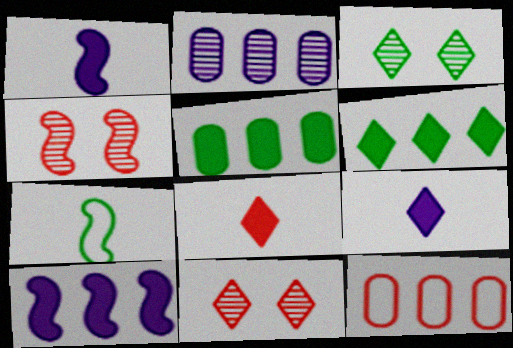[[1, 3, 12], 
[2, 5, 12], 
[3, 5, 7], 
[4, 7, 10], 
[4, 8, 12]]